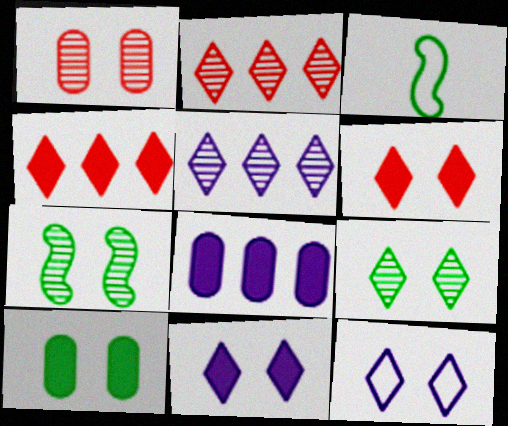[[6, 9, 12]]